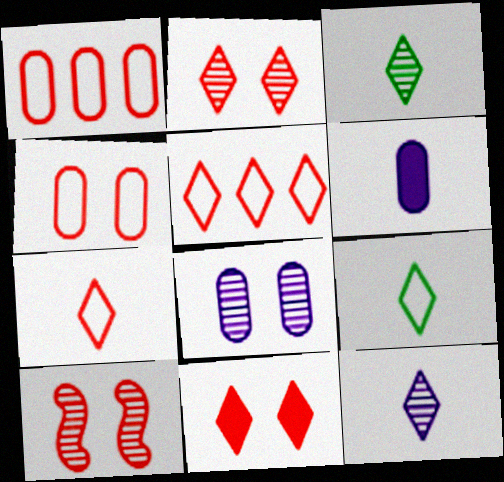[[4, 10, 11]]